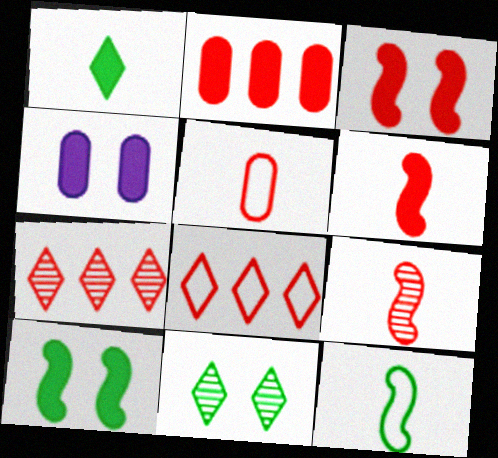[[3, 5, 7], 
[4, 7, 12]]